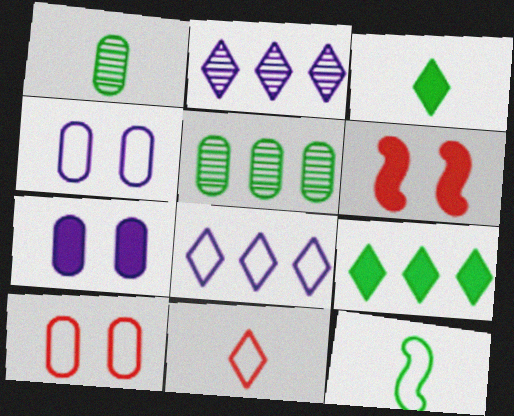[[1, 3, 12], 
[1, 6, 8], 
[8, 10, 12]]